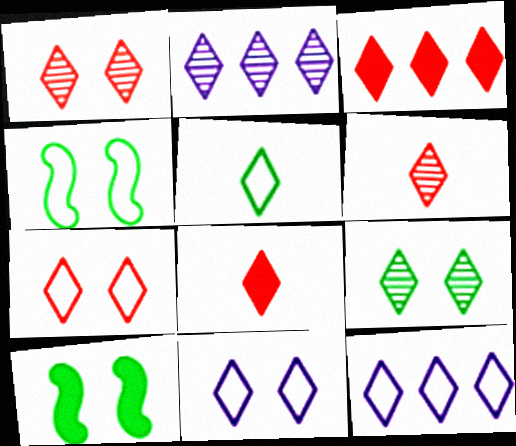[[2, 6, 9], 
[3, 6, 7], 
[5, 7, 12], 
[8, 9, 12]]